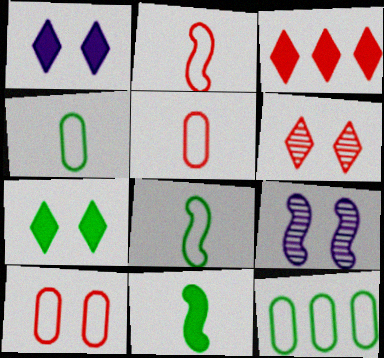[[3, 4, 9], 
[7, 9, 10]]